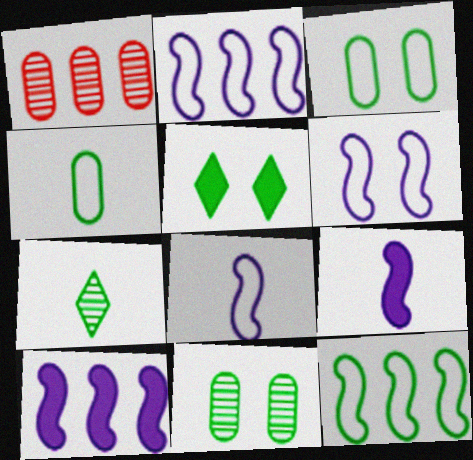[[1, 5, 8], 
[2, 6, 8]]